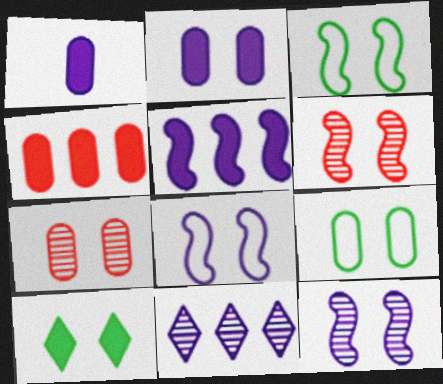[[1, 8, 11], 
[2, 7, 9], 
[7, 8, 10]]